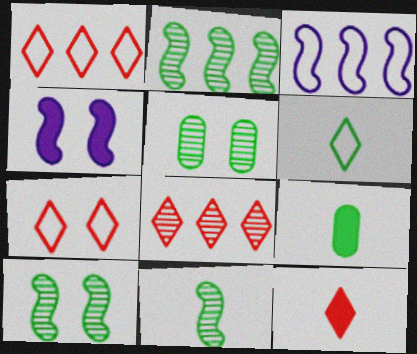[[2, 10, 11], 
[3, 5, 12], 
[4, 5, 7], 
[6, 9, 11], 
[7, 8, 12]]